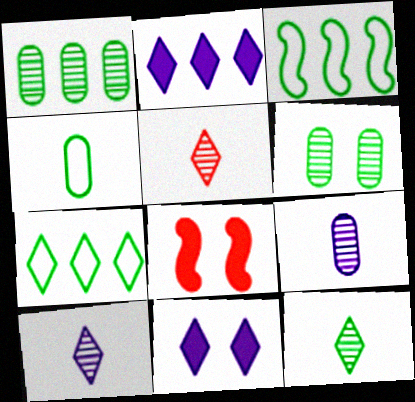[[5, 7, 11], 
[5, 10, 12], 
[7, 8, 9]]